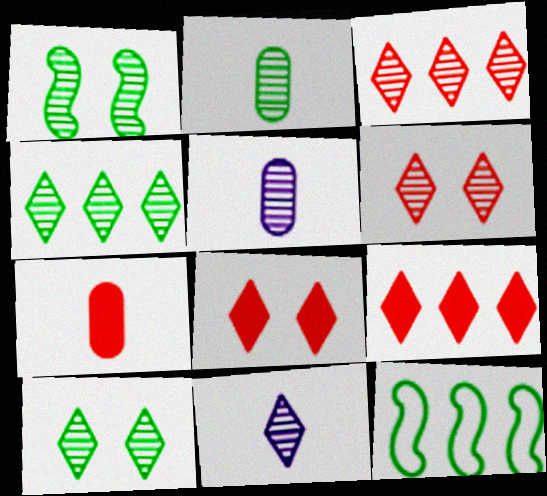[[1, 2, 4], 
[1, 3, 5], 
[3, 10, 11], 
[4, 6, 11], 
[5, 8, 12]]